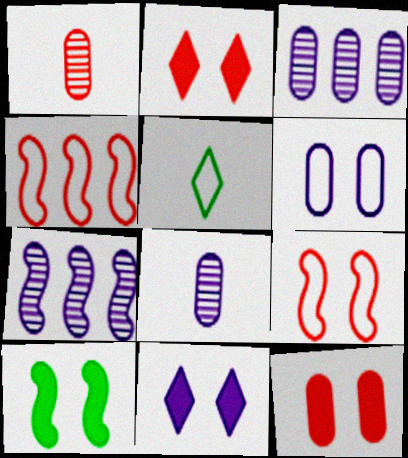[[1, 2, 4], 
[4, 5, 6], 
[5, 7, 12], 
[10, 11, 12]]